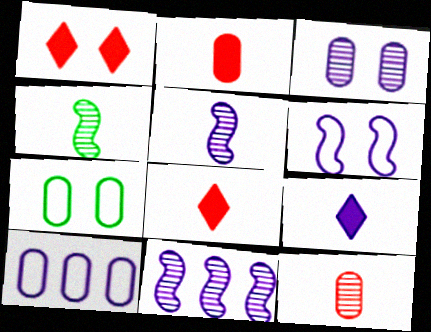[[1, 4, 10], 
[7, 8, 11]]